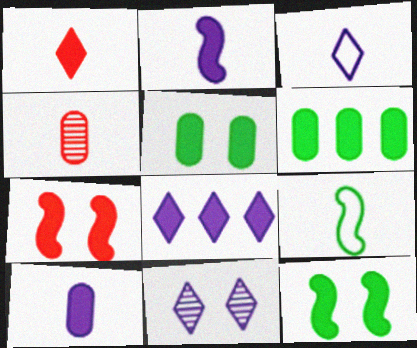[[3, 8, 11]]